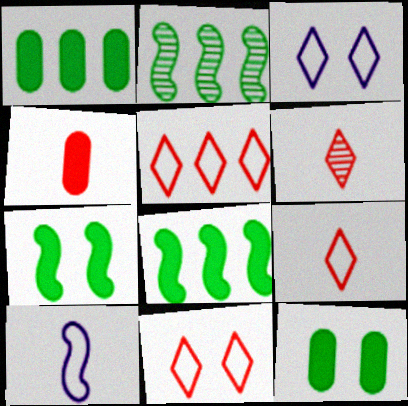[[2, 3, 4], 
[5, 9, 11]]